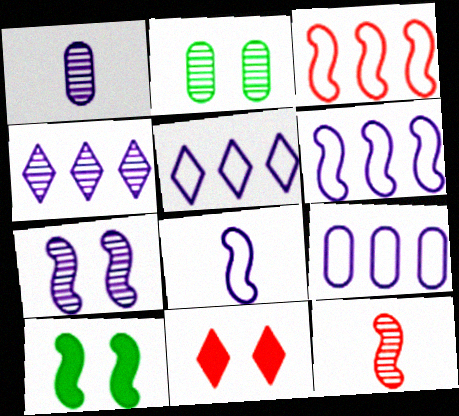[[1, 4, 7], 
[2, 4, 12], 
[5, 6, 9], 
[6, 10, 12]]